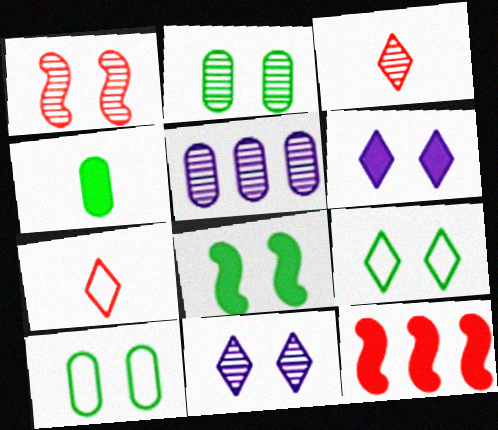[[1, 2, 11], 
[1, 6, 10], 
[2, 8, 9], 
[4, 6, 12], 
[5, 7, 8]]